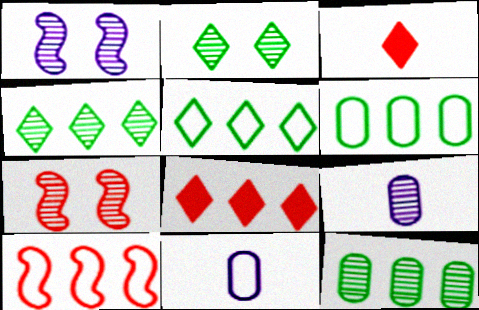[[1, 3, 6], 
[4, 7, 9]]